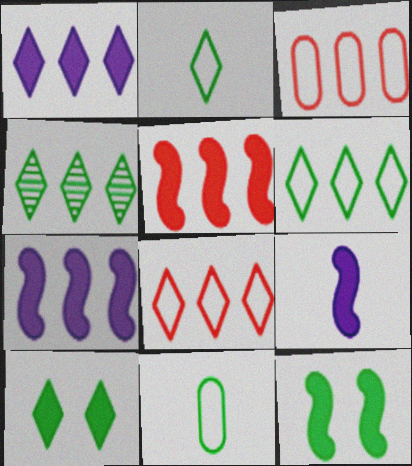[[1, 4, 8], 
[2, 4, 10], 
[3, 4, 7], 
[4, 11, 12], 
[5, 9, 12]]